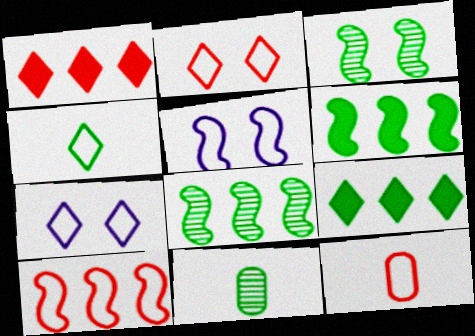[[1, 5, 11], 
[2, 10, 12]]